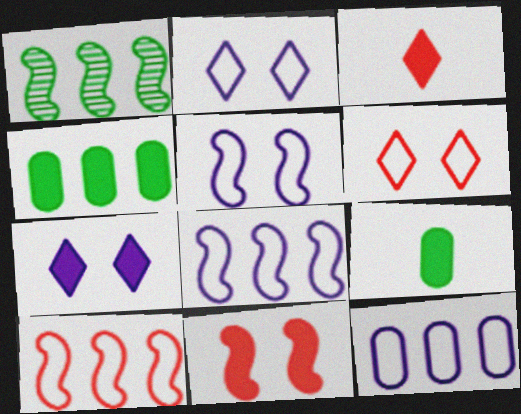[]